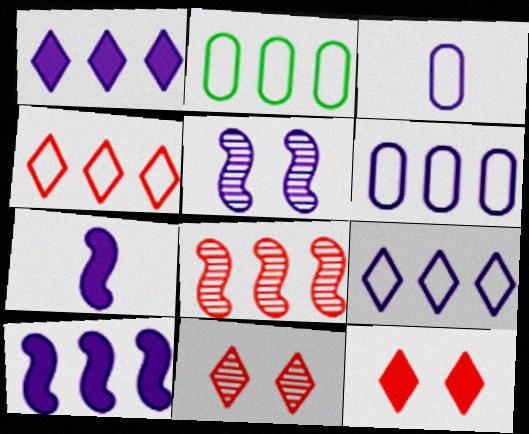[[1, 2, 8], 
[1, 3, 5], 
[2, 7, 11]]